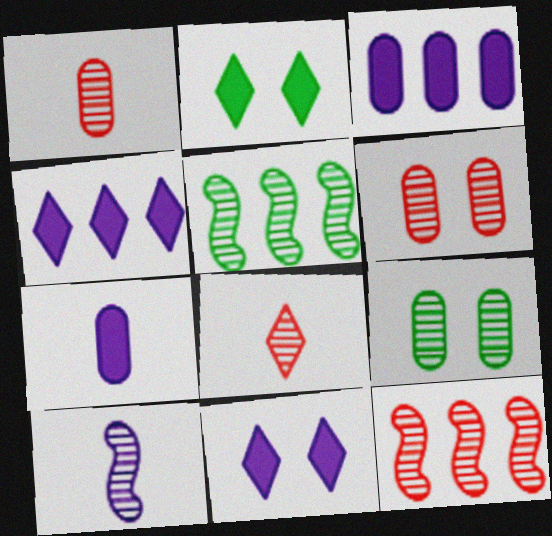[[6, 8, 12]]